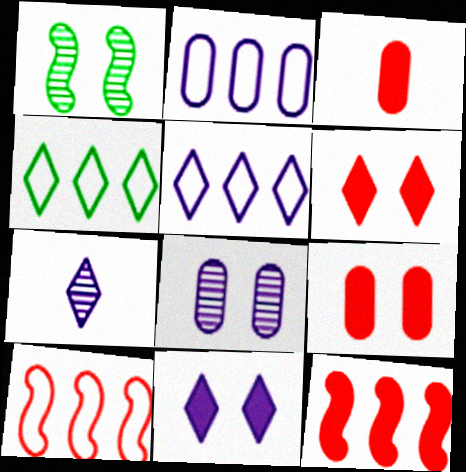[[1, 3, 5], 
[2, 4, 10], 
[3, 6, 12], 
[4, 6, 7], 
[5, 7, 11]]